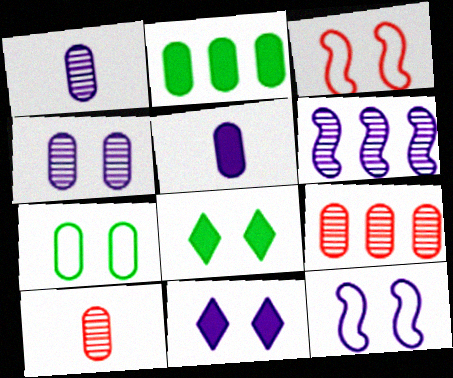[[3, 4, 8], 
[4, 11, 12], 
[5, 7, 9]]